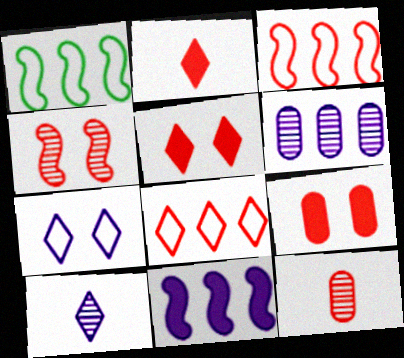[[1, 9, 10], 
[3, 5, 12]]